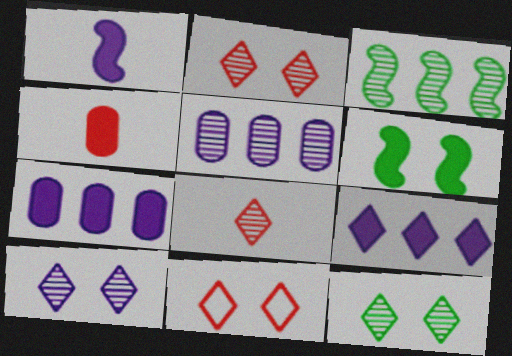[[2, 10, 12], 
[4, 6, 9]]